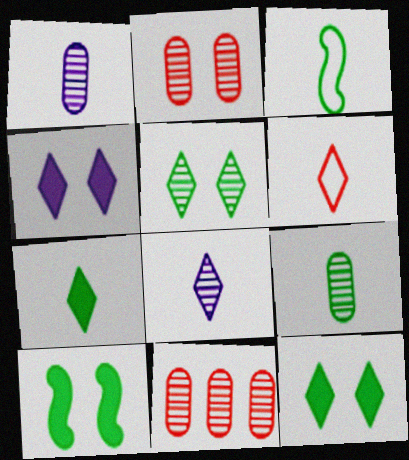[[3, 4, 11], 
[3, 7, 9], 
[6, 7, 8]]